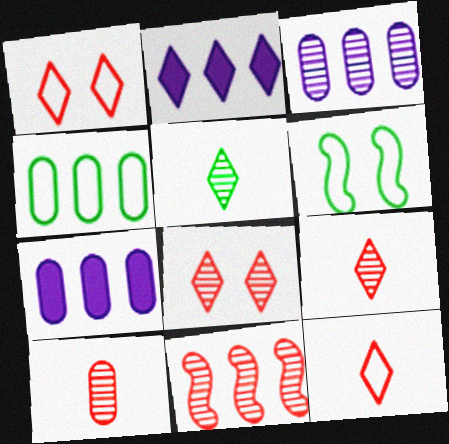[[1, 2, 5], 
[2, 4, 11], 
[2, 6, 10], 
[6, 7, 9], 
[8, 10, 11]]